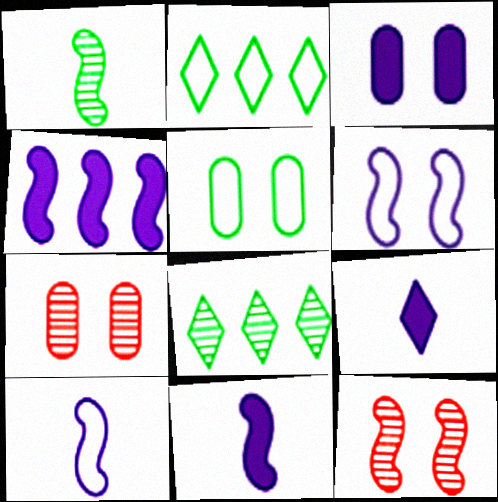[[2, 7, 11], 
[3, 4, 9], 
[3, 5, 7]]